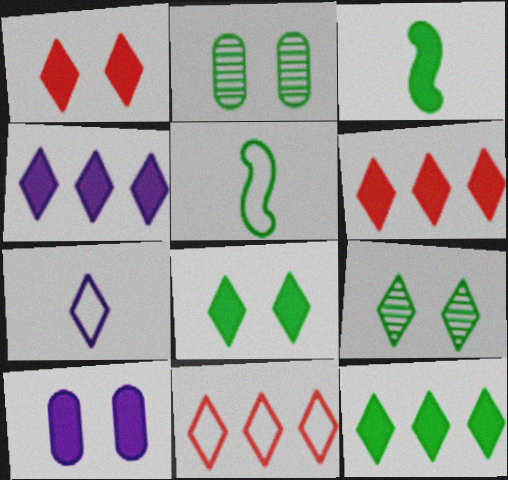[[2, 5, 12], 
[3, 6, 10], 
[4, 6, 12], 
[6, 7, 9]]